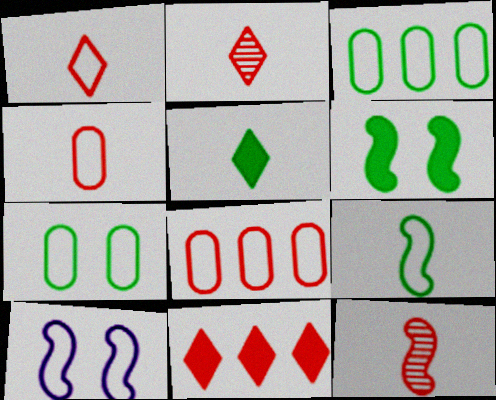[[1, 3, 10]]